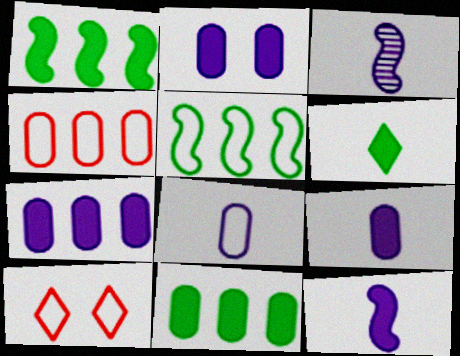[[2, 7, 9], 
[3, 10, 11], 
[5, 8, 10]]